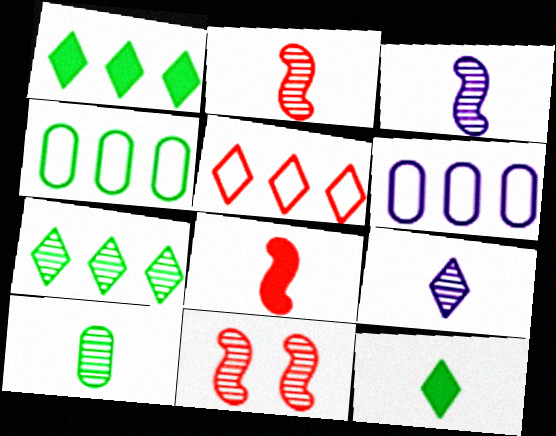[[2, 9, 10], 
[6, 11, 12]]